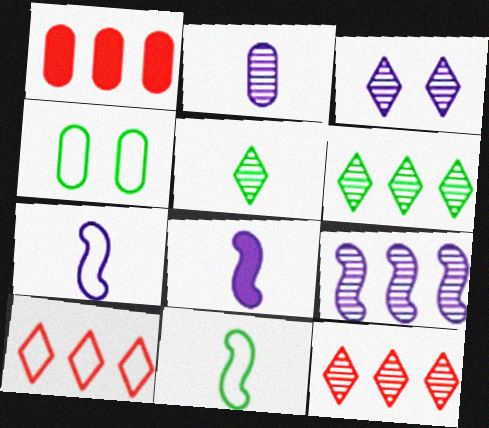[[1, 2, 4], 
[1, 3, 11], 
[2, 3, 9], 
[3, 5, 12], 
[4, 7, 10], 
[4, 8, 12]]